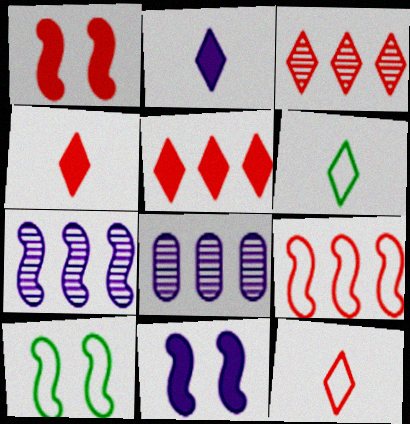[[1, 6, 8], 
[4, 8, 10]]